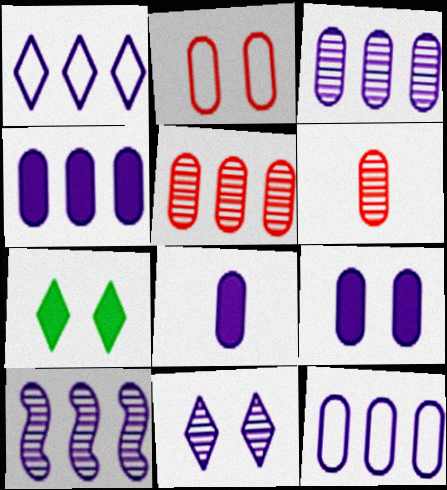[[1, 4, 10], 
[3, 4, 12], 
[4, 8, 9]]